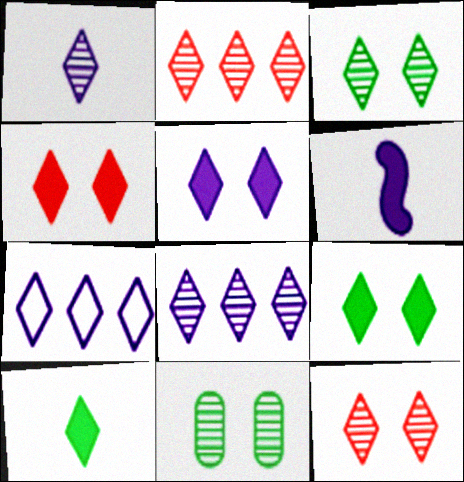[[1, 2, 3], 
[1, 5, 7], 
[4, 5, 9], 
[7, 10, 12]]